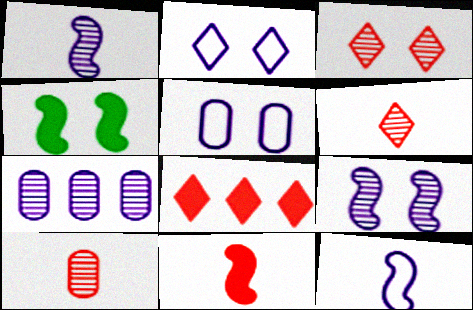[[3, 4, 5]]